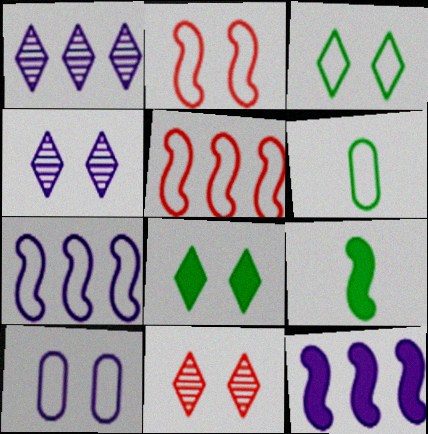[[2, 3, 10], 
[6, 11, 12]]